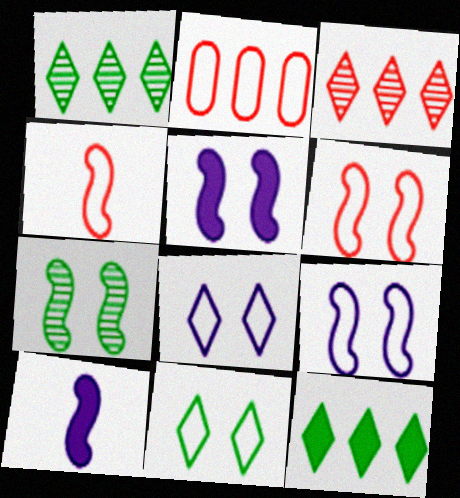[[5, 6, 7]]